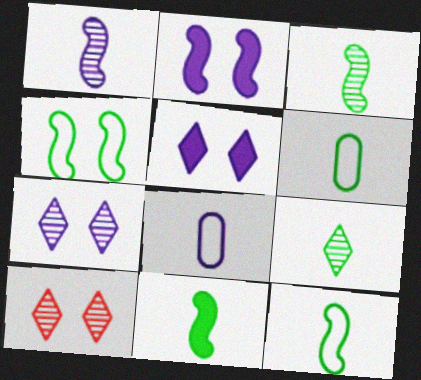[[3, 11, 12], 
[6, 9, 11]]